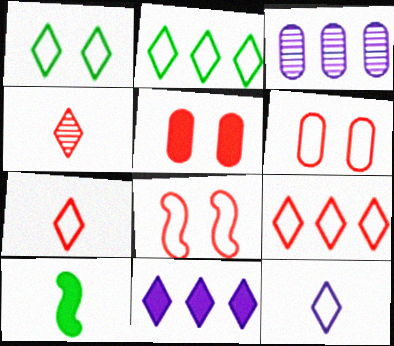[[1, 4, 11], 
[1, 9, 12], 
[5, 10, 11]]